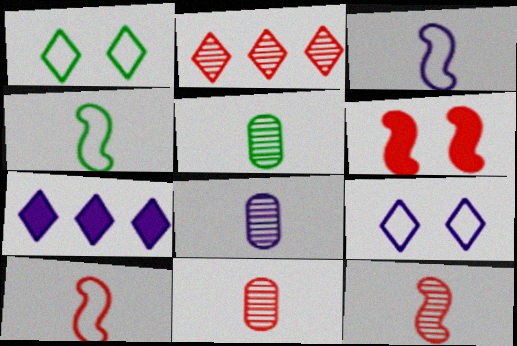[[3, 4, 10], 
[5, 8, 11]]